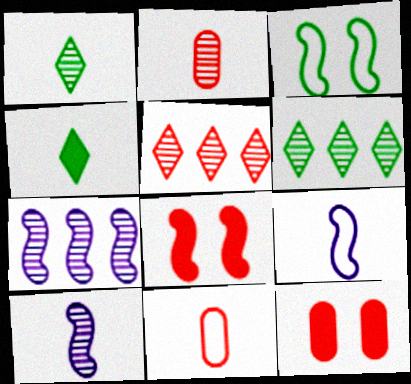[[1, 2, 10], 
[2, 4, 9], 
[4, 10, 11], 
[5, 8, 11], 
[6, 9, 12]]